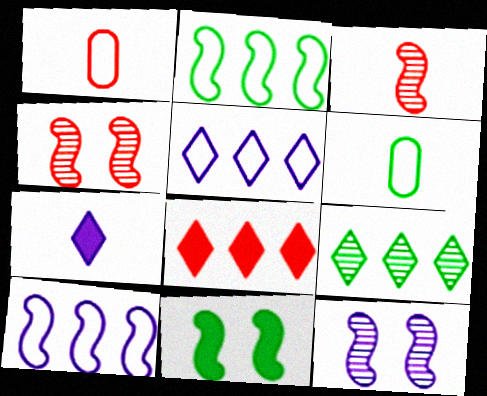[[1, 4, 8], 
[3, 6, 7], 
[3, 10, 11], 
[5, 8, 9], 
[6, 8, 12], 
[6, 9, 11]]